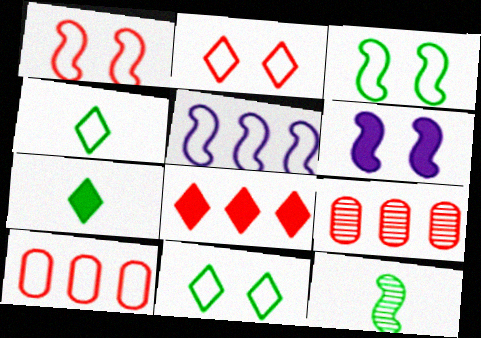[[4, 6, 9]]